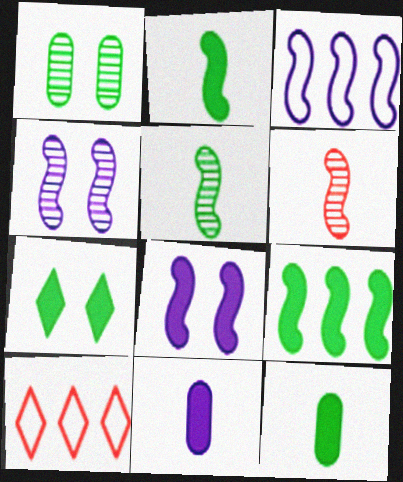[[4, 10, 12], 
[7, 9, 12]]